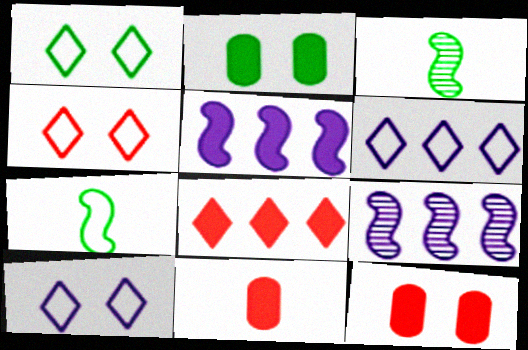[[1, 4, 10], 
[1, 9, 11], 
[3, 6, 12]]